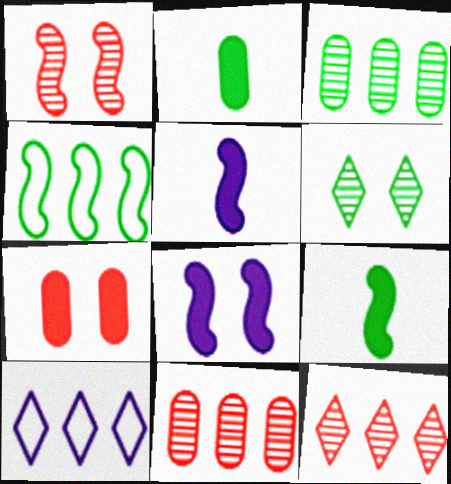[[1, 2, 10], 
[1, 4, 5], 
[2, 4, 6]]